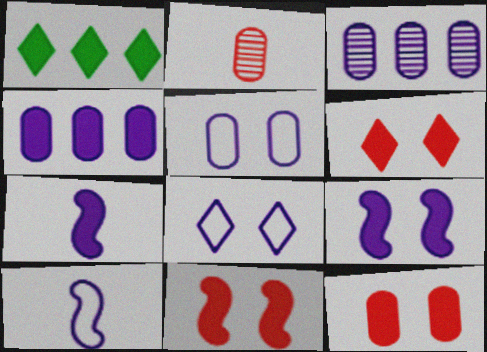[[1, 7, 12], 
[3, 7, 8], 
[6, 11, 12]]